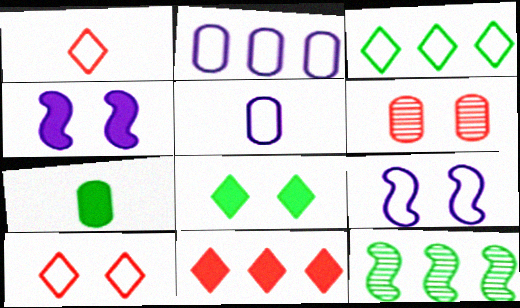[[2, 6, 7], 
[2, 11, 12], 
[4, 7, 11], 
[6, 8, 9]]